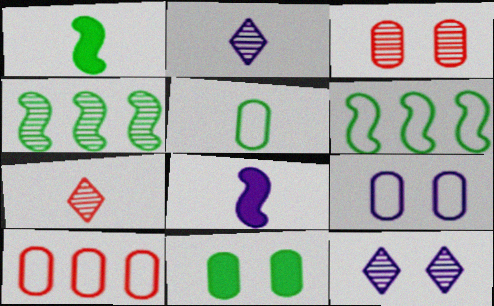[[1, 10, 12], 
[2, 3, 4], 
[3, 9, 11], 
[5, 7, 8], 
[5, 9, 10]]